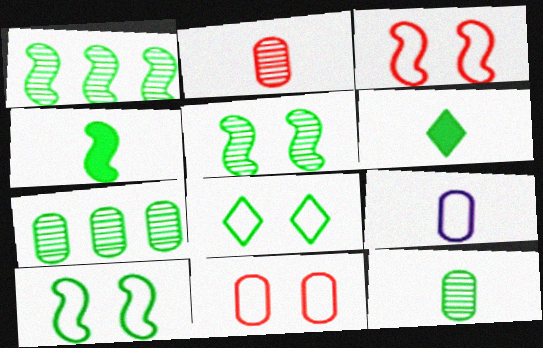[[1, 4, 10], 
[4, 7, 8], 
[6, 7, 10]]